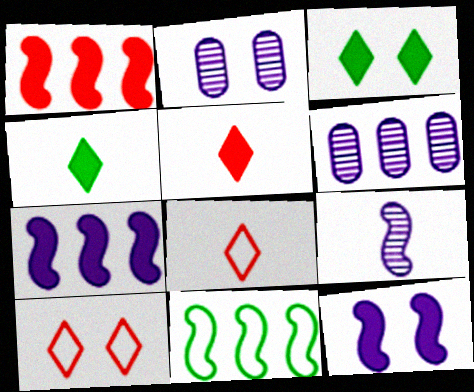[[2, 5, 11]]